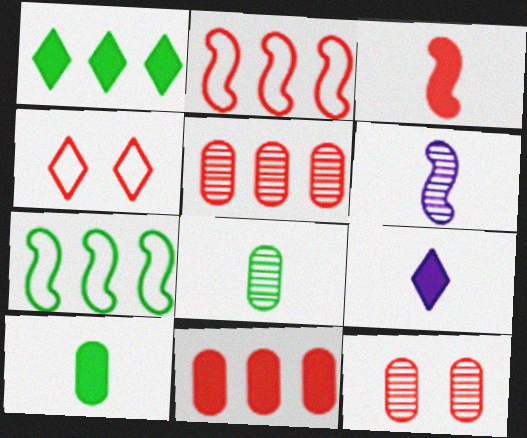[[3, 4, 5], 
[3, 9, 10], 
[7, 9, 12]]